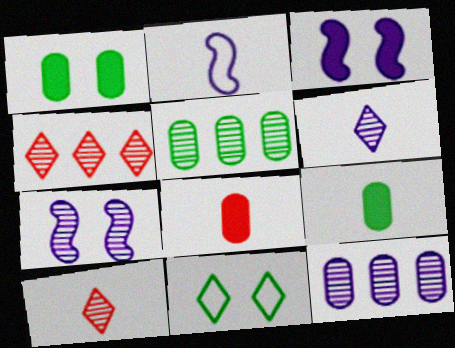[[1, 2, 4], 
[2, 9, 10], 
[5, 7, 10], 
[6, 7, 12]]